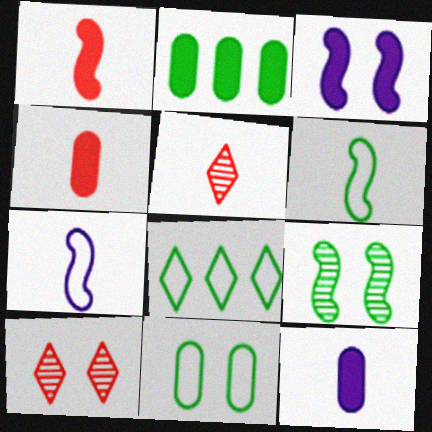[[2, 7, 10], 
[3, 10, 11], 
[5, 6, 12], 
[6, 8, 11]]